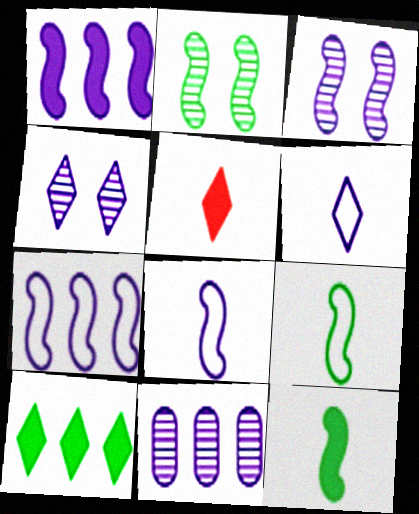[[1, 3, 8]]